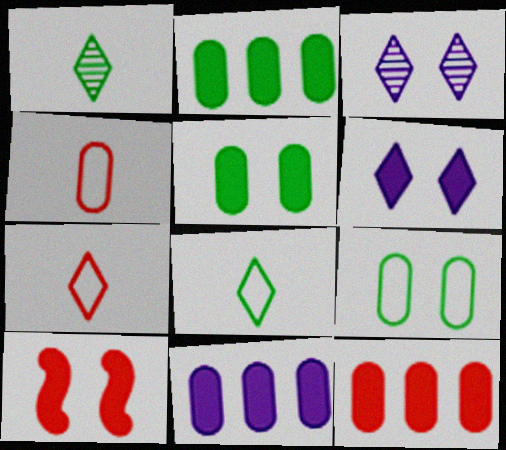[[2, 11, 12], 
[3, 9, 10], 
[5, 6, 10]]